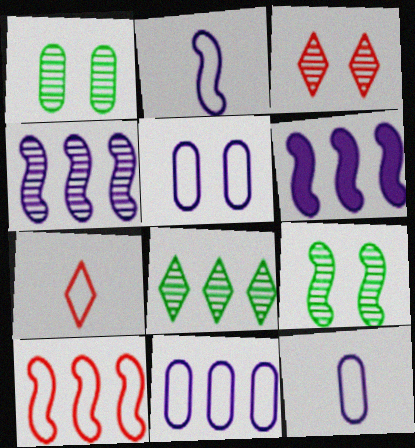[[1, 6, 7], 
[5, 11, 12]]